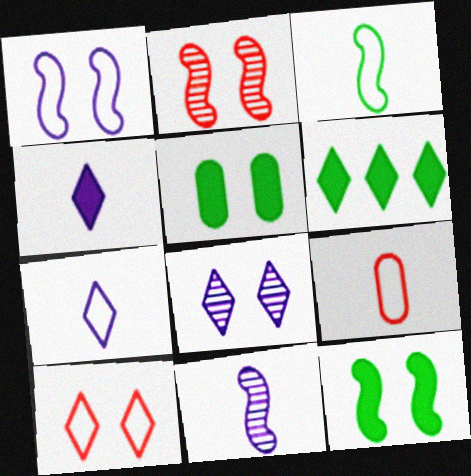[[1, 2, 12], 
[3, 7, 9]]